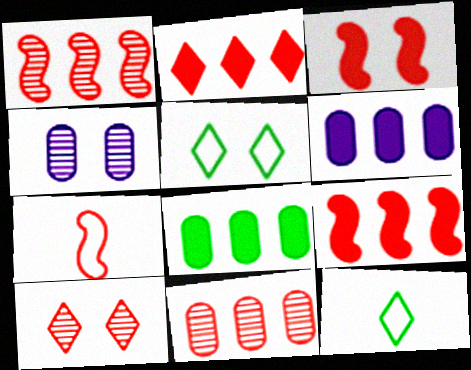[[1, 3, 7], 
[3, 4, 5], 
[4, 9, 12]]